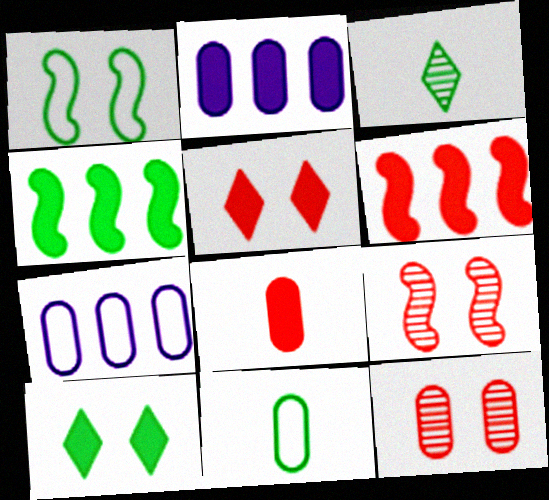[[2, 11, 12], 
[5, 6, 8]]